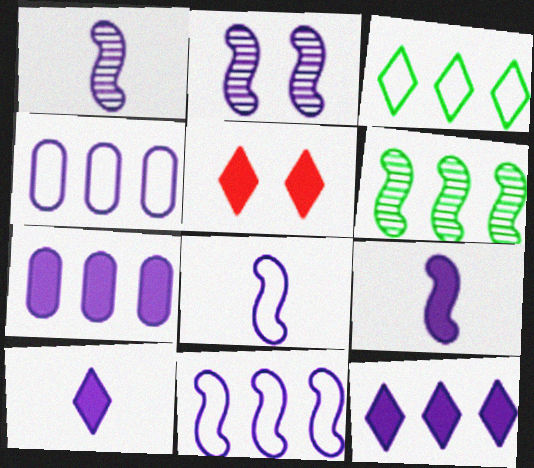[[1, 8, 9], 
[2, 4, 10], 
[2, 9, 11]]